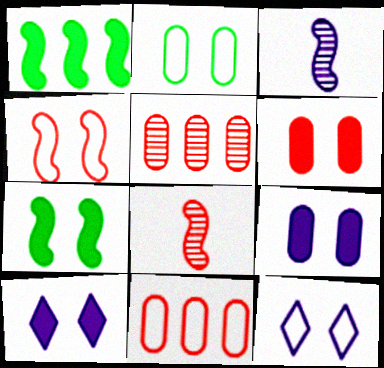[[1, 3, 4], 
[2, 4, 12], 
[6, 7, 10]]